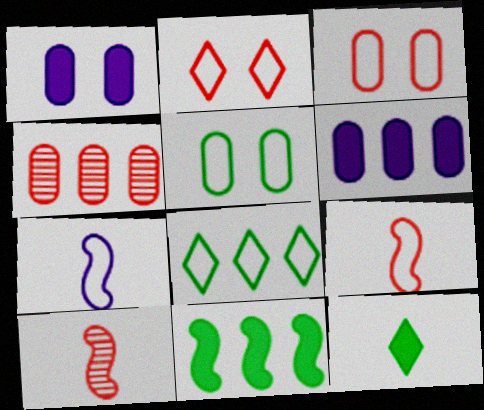[[1, 8, 10], 
[3, 7, 8]]